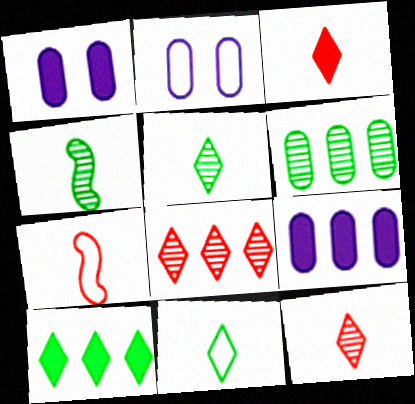[]